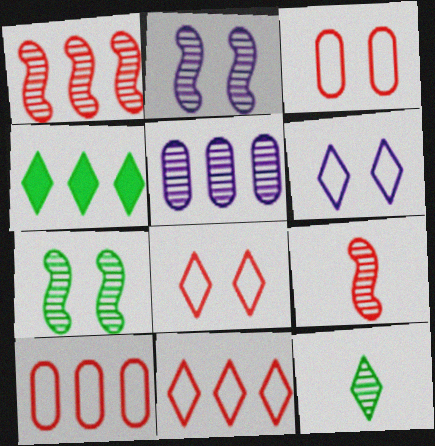[]